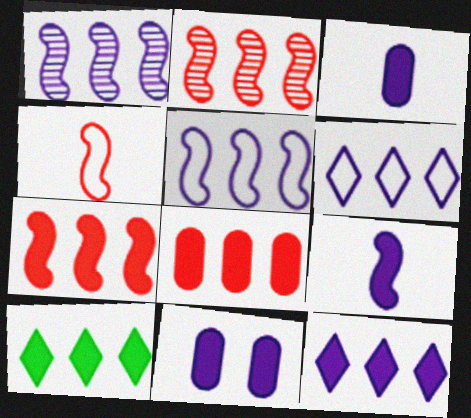[[9, 11, 12]]